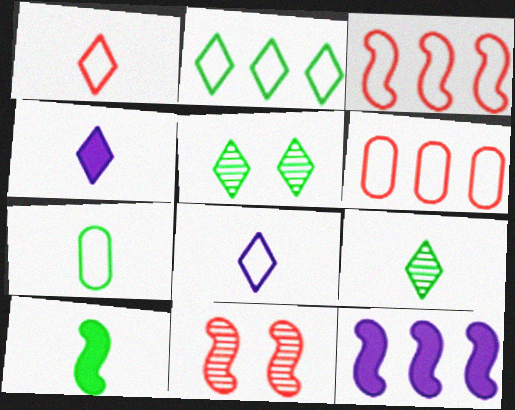[[1, 4, 9], 
[7, 9, 10]]